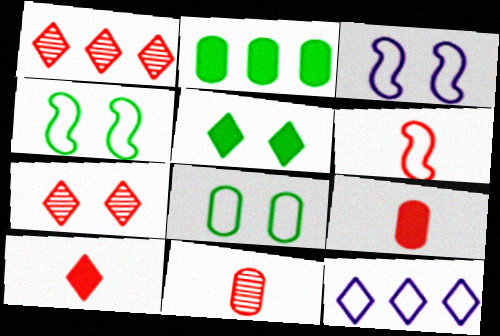[[6, 8, 12], 
[6, 10, 11]]